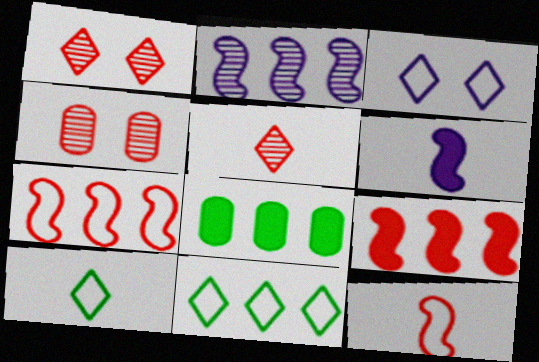[[4, 6, 11]]